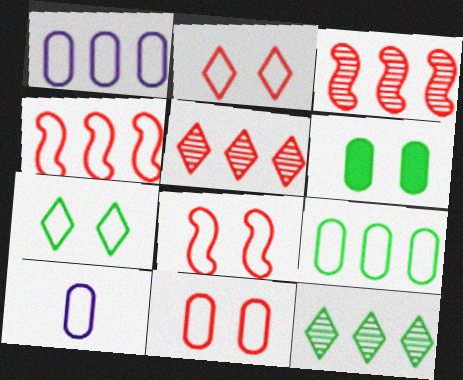[[2, 8, 11], 
[4, 7, 10], 
[9, 10, 11]]